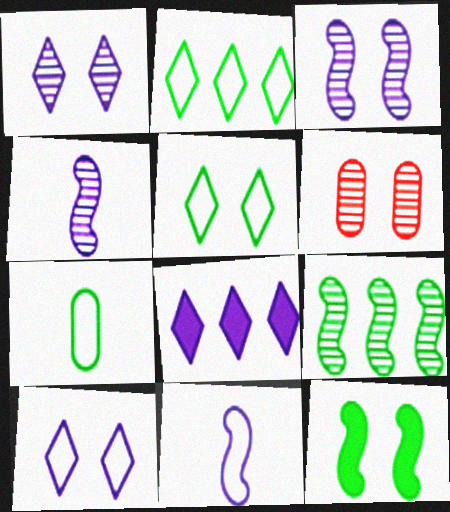[[6, 10, 12]]